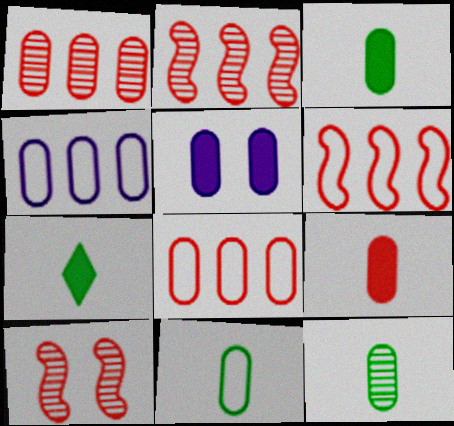[[1, 5, 11], 
[3, 11, 12], 
[4, 7, 10], 
[5, 8, 12]]